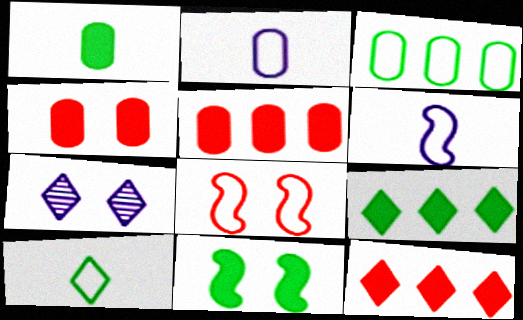[[1, 9, 11], 
[7, 10, 12]]